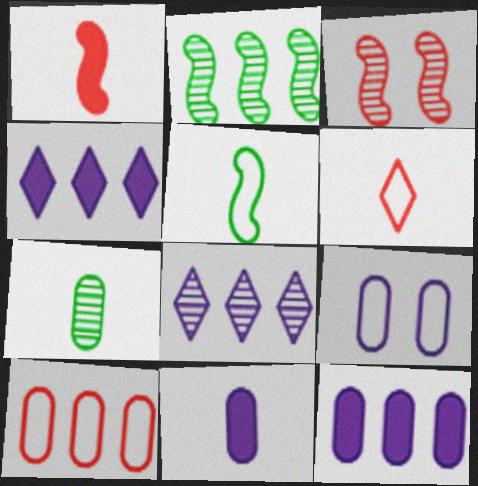[[2, 4, 10], 
[3, 7, 8]]